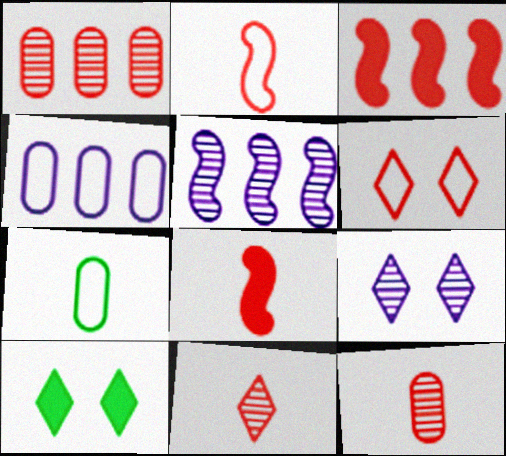[[1, 6, 8], 
[3, 6, 12], 
[3, 7, 9], 
[6, 9, 10]]